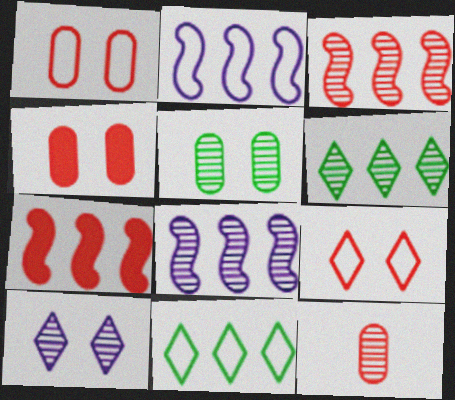[[7, 9, 12]]